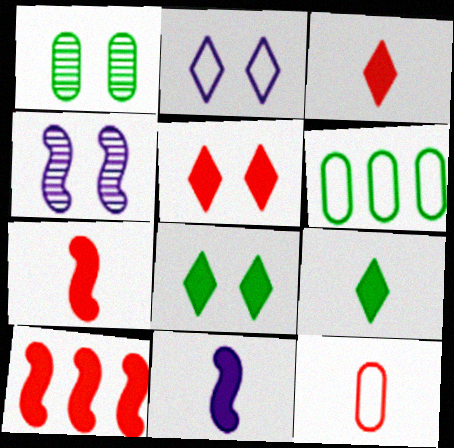[[3, 4, 6]]